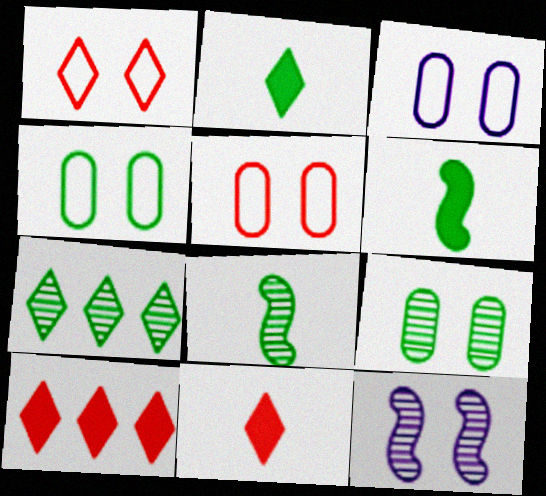[[3, 4, 5], 
[3, 8, 10], 
[4, 6, 7], 
[7, 8, 9]]